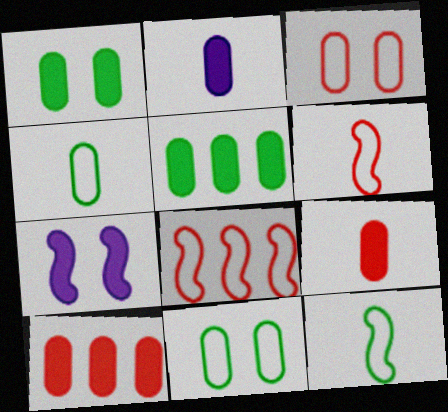[[1, 2, 10]]